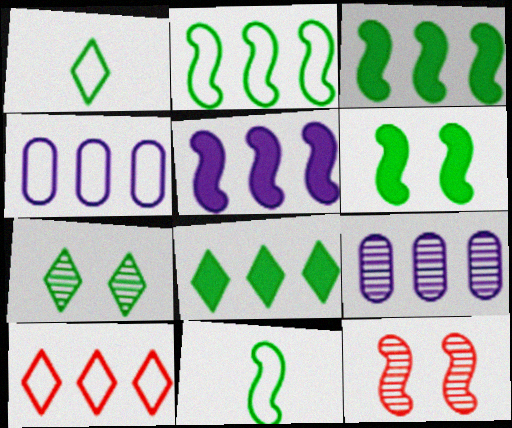[[1, 7, 8], 
[2, 4, 10], 
[3, 9, 10], 
[5, 11, 12]]